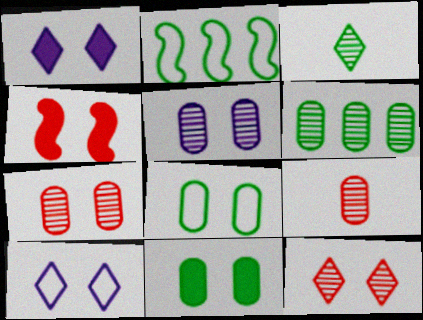[[1, 2, 9], 
[1, 4, 11], 
[2, 3, 11], 
[5, 6, 9]]